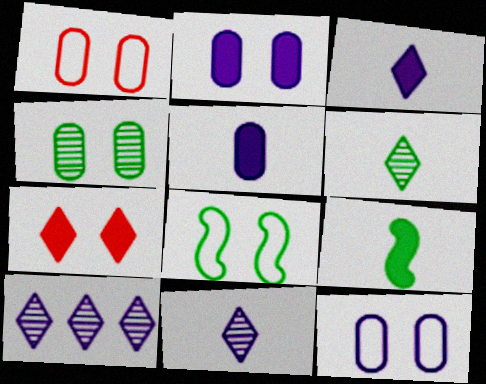[[1, 2, 4], 
[1, 9, 10]]